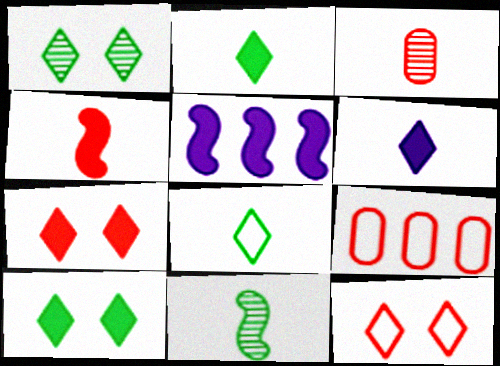[]